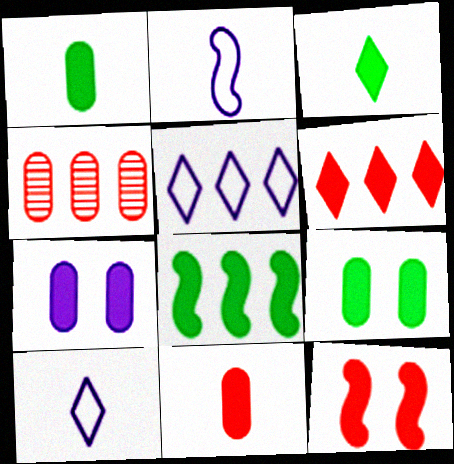[[3, 8, 9], 
[4, 5, 8], 
[6, 11, 12]]